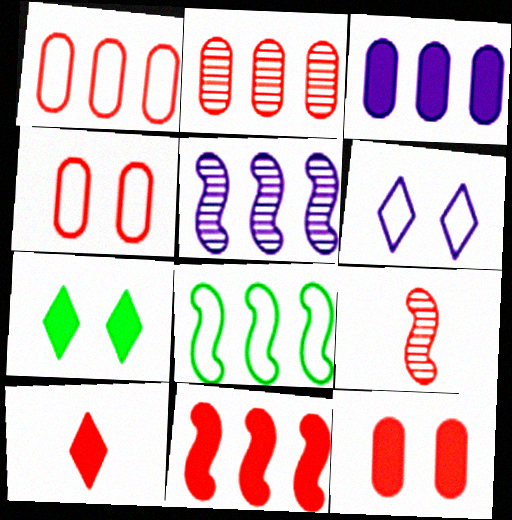[[5, 8, 11], 
[10, 11, 12]]